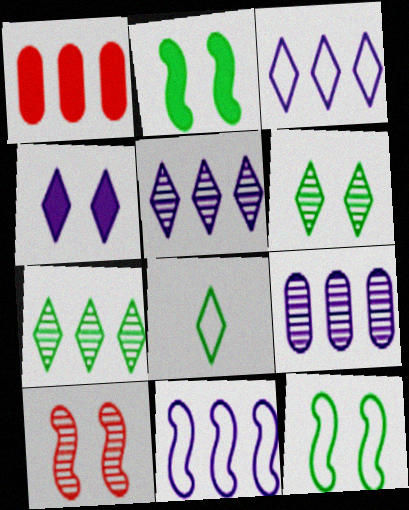[[1, 7, 11]]